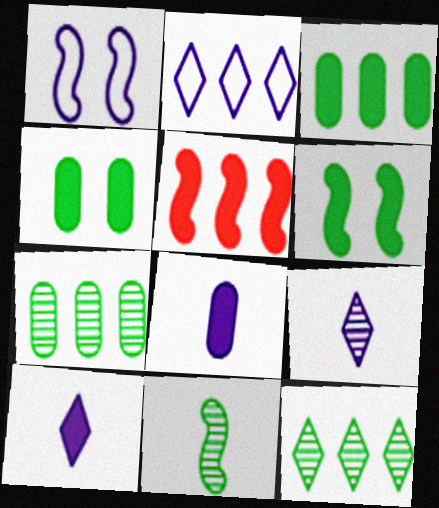[[1, 5, 11], 
[2, 5, 7], 
[4, 5, 10]]